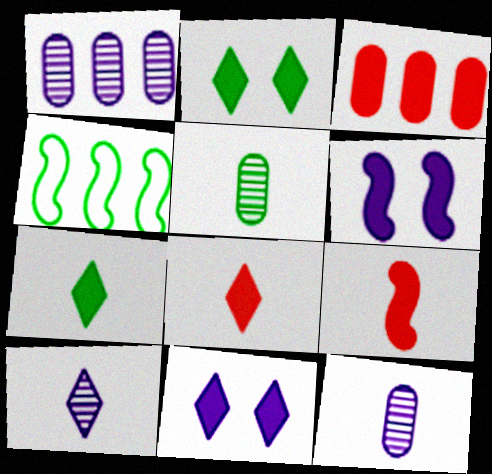[[2, 4, 5], 
[3, 6, 7]]